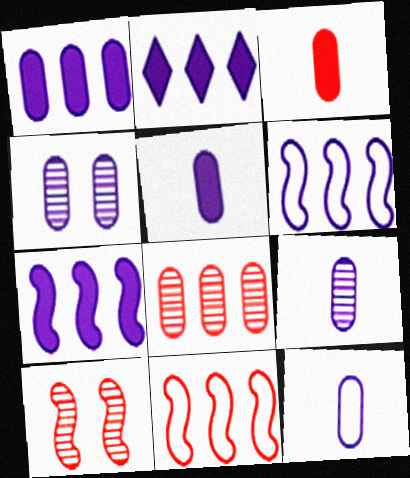[[1, 2, 7], 
[1, 4, 12], 
[5, 9, 12]]